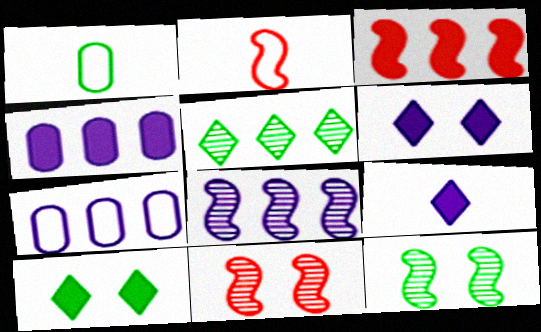[[2, 3, 11], 
[3, 5, 7]]